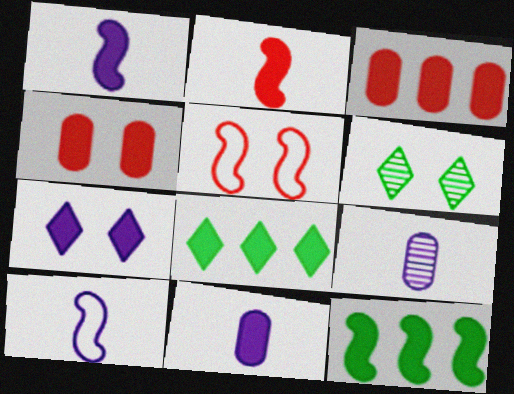[[1, 4, 8], 
[3, 6, 10], 
[5, 8, 9]]